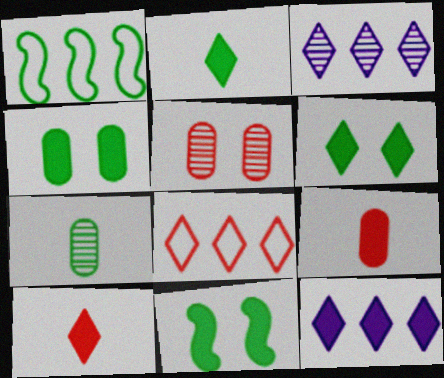[[1, 6, 7], 
[4, 6, 11], 
[6, 10, 12], 
[9, 11, 12]]